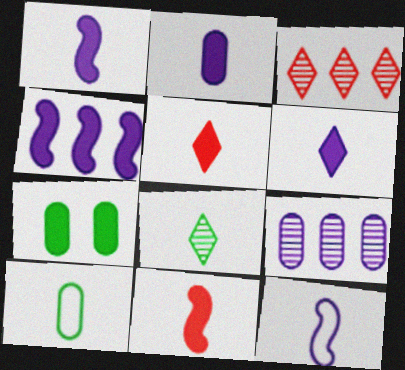[[1, 2, 6], 
[3, 7, 12], 
[4, 5, 7]]